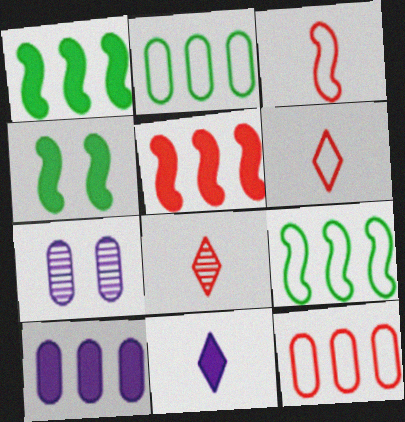[[1, 6, 7]]